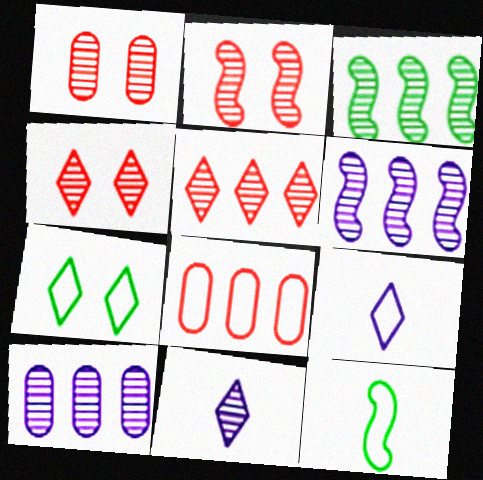[[1, 2, 4], 
[1, 3, 11], 
[3, 5, 10]]